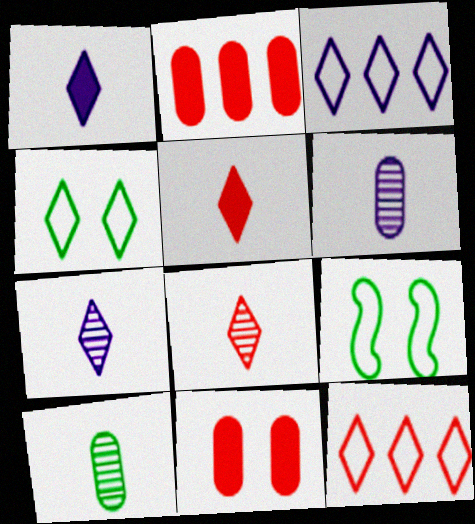[[2, 7, 9]]